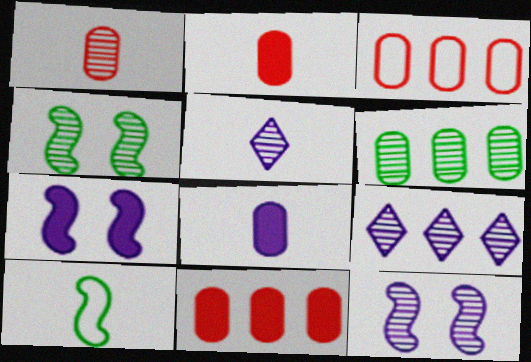[[1, 4, 9], 
[2, 5, 10]]